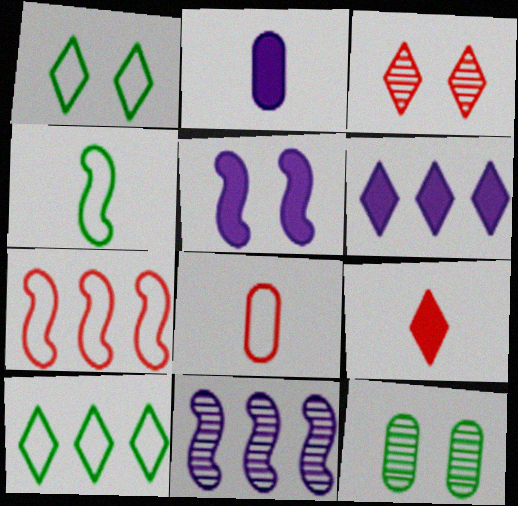[[2, 5, 6]]